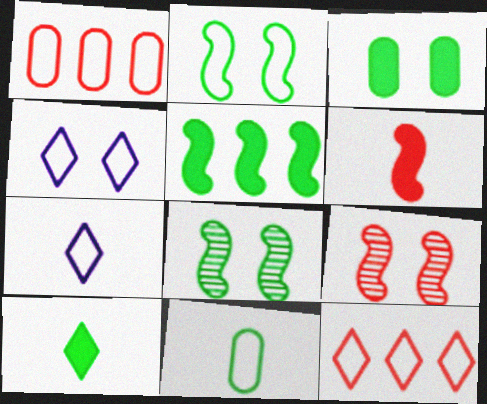[[1, 2, 7], 
[3, 4, 9], 
[3, 5, 10]]